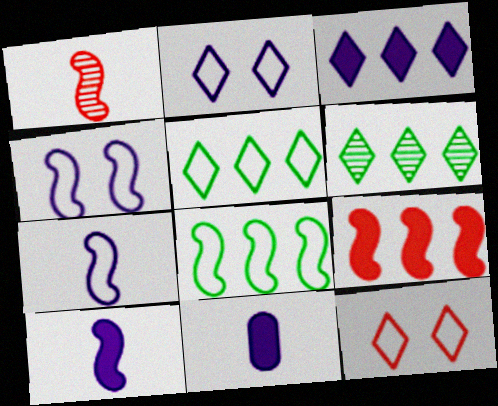[]